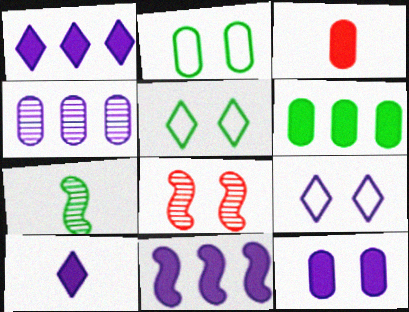[[2, 3, 4], 
[3, 6, 12], 
[5, 6, 7], 
[5, 8, 12], 
[10, 11, 12]]